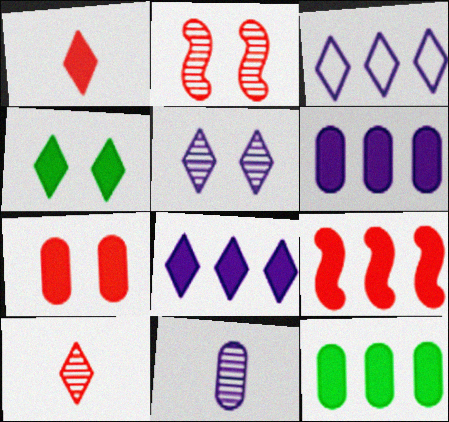[[1, 4, 8], 
[1, 7, 9], 
[3, 4, 10], 
[8, 9, 12]]